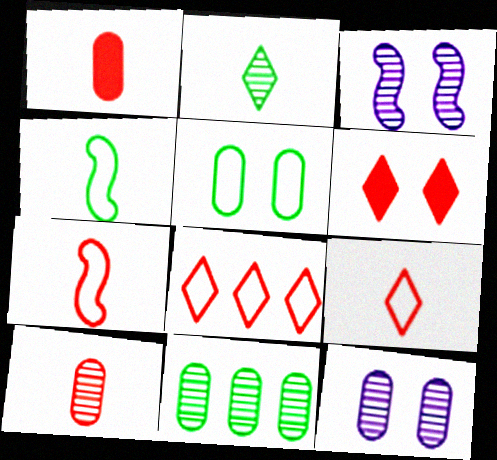[[3, 5, 6], 
[10, 11, 12]]